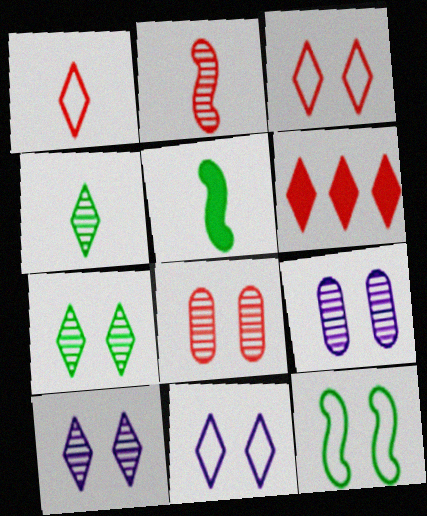[[4, 6, 11]]